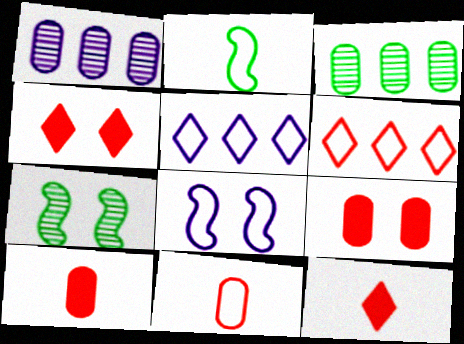[[1, 2, 4], 
[3, 8, 12], 
[5, 7, 10]]